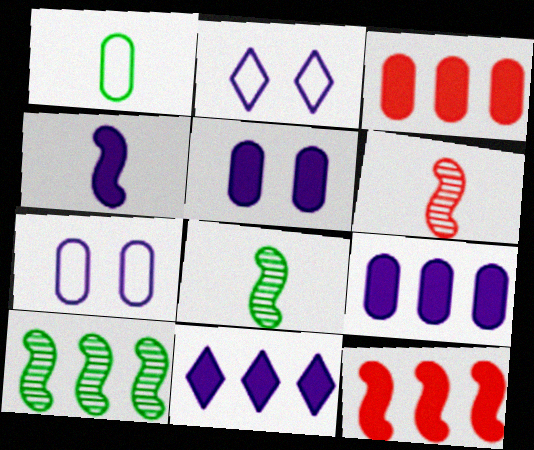[[2, 3, 8], 
[4, 5, 11]]